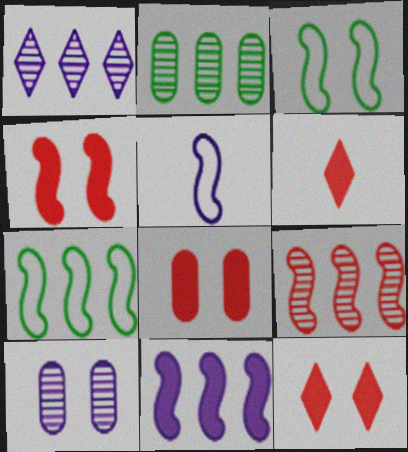[[1, 2, 9], 
[2, 5, 12], 
[3, 10, 12], 
[4, 8, 12], 
[6, 7, 10], 
[7, 9, 11]]